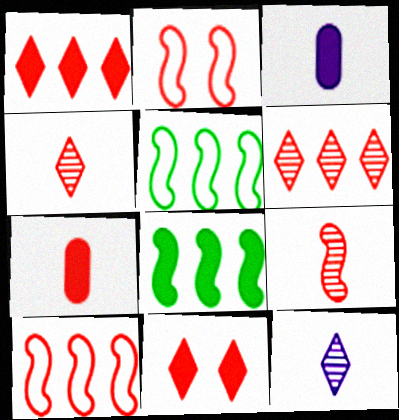[[2, 6, 7], 
[3, 8, 11]]